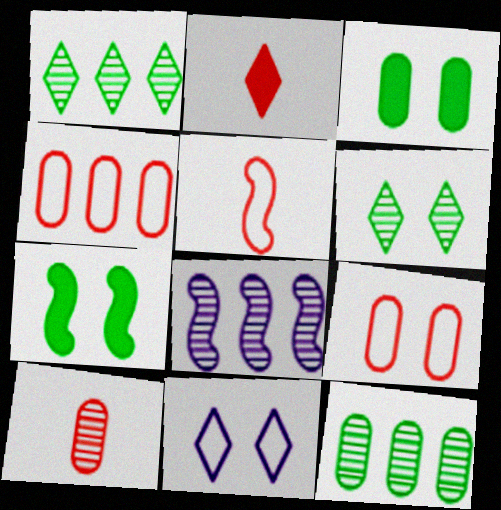[[1, 2, 11], 
[2, 5, 10], 
[5, 7, 8], 
[6, 8, 10]]